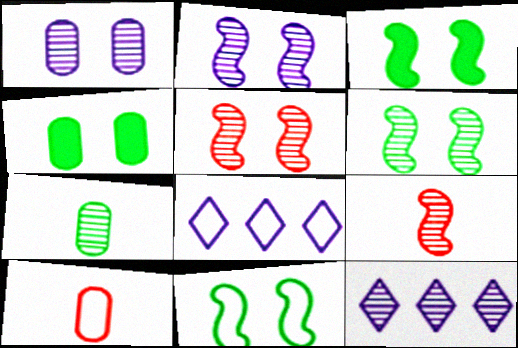[[2, 5, 6], 
[3, 6, 11], 
[3, 10, 12], 
[4, 8, 9], 
[5, 7, 12], 
[8, 10, 11]]